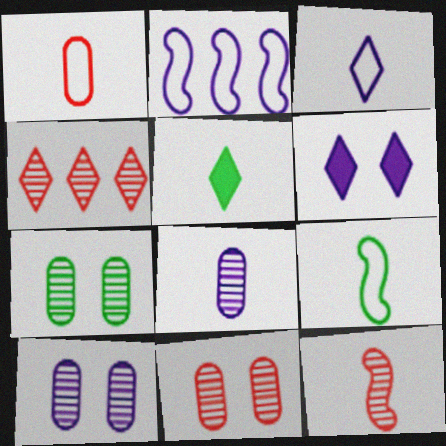[[1, 3, 9], 
[2, 5, 11], 
[2, 6, 8], 
[4, 11, 12], 
[7, 10, 11]]